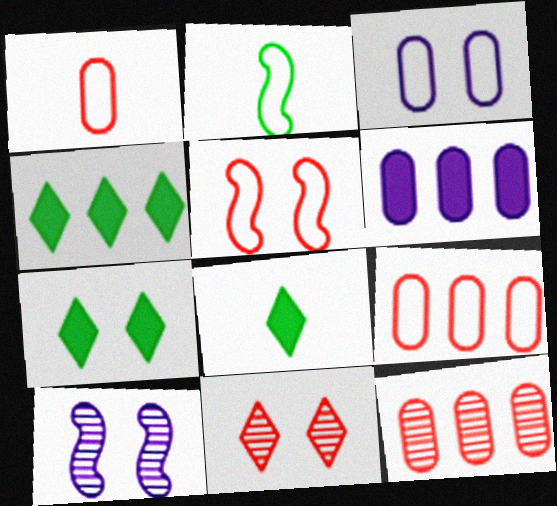[[1, 4, 10], 
[2, 6, 11], 
[4, 7, 8], 
[8, 9, 10]]